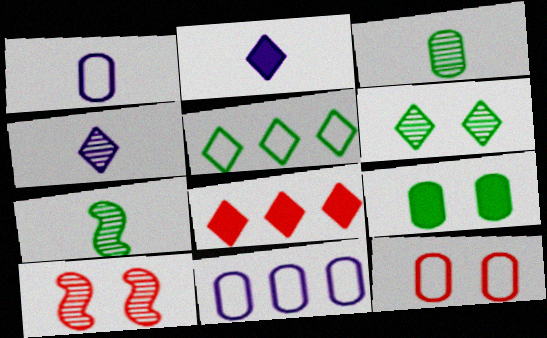[[5, 7, 9]]